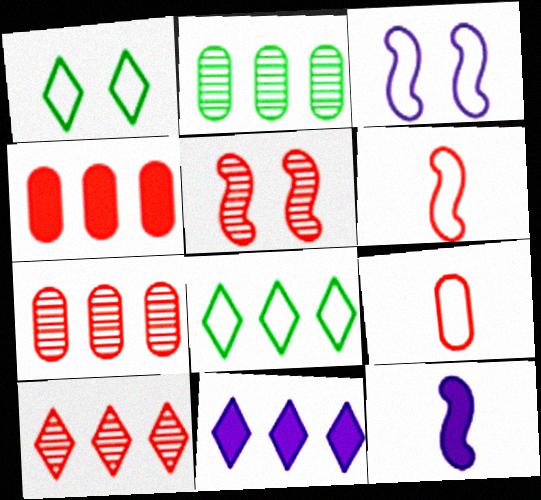[[1, 7, 12], 
[3, 8, 9], 
[8, 10, 11]]